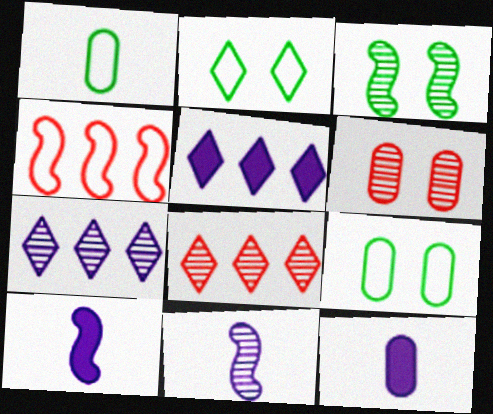[[3, 4, 10], 
[8, 9, 10]]